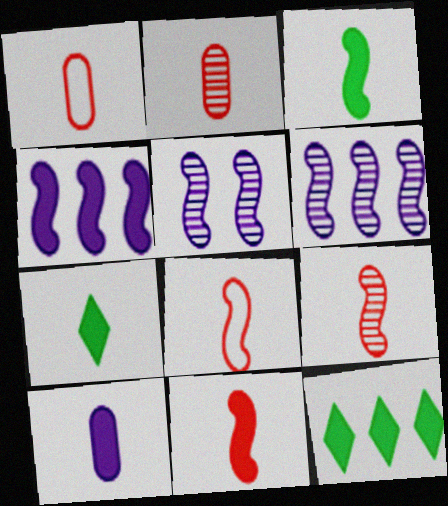[[1, 5, 12], 
[7, 10, 11], 
[8, 9, 11]]